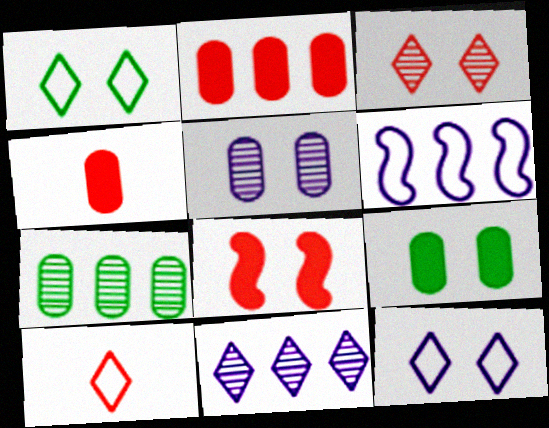[[1, 5, 8]]